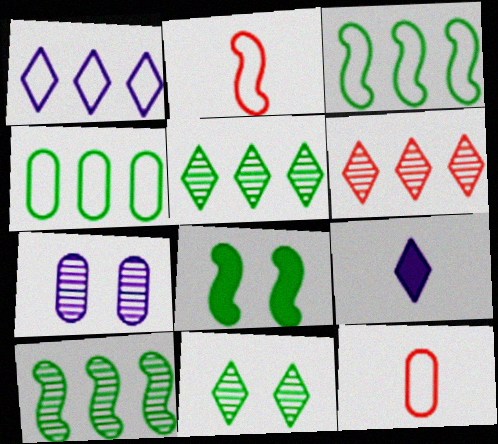[]